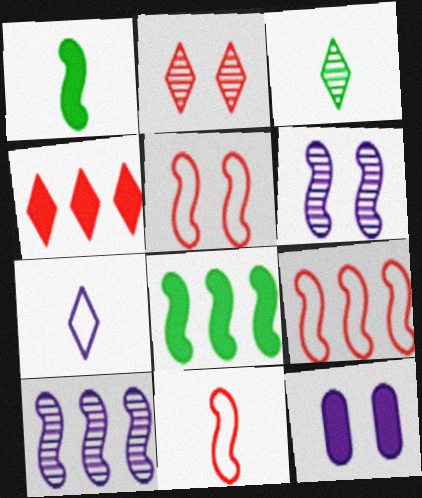[[1, 4, 12], 
[1, 5, 10], 
[1, 6, 9], 
[3, 9, 12], 
[5, 9, 11], 
[6, 8, 11], 
[7, 10, 12], 
[8, 9, 10]]